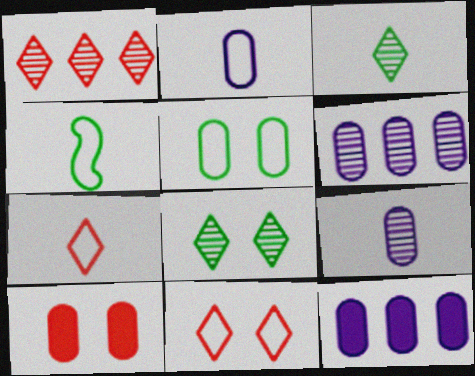[[2, 4, 7]]